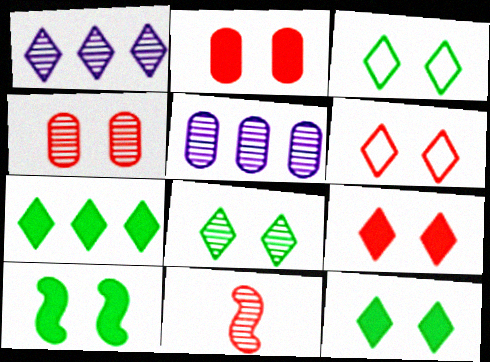[[3, 8, 12], 
[5, 8, 11]]